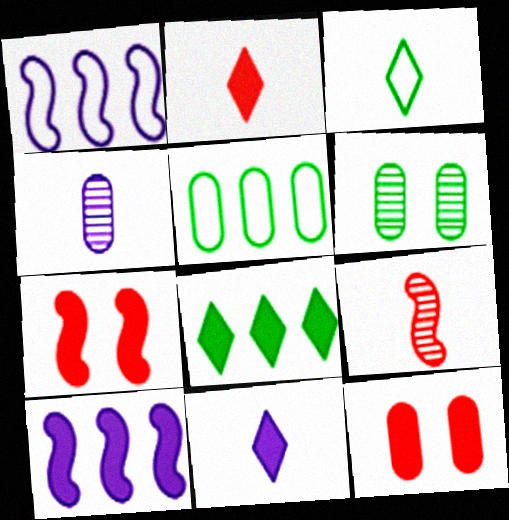[[1, 2, 6], 
[4, 5, 12]]